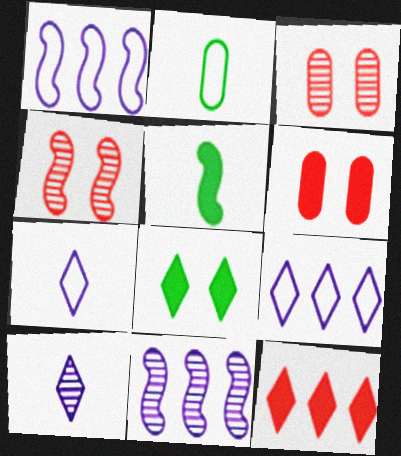[[1, 4, 5], 
[3, 5, 9]]